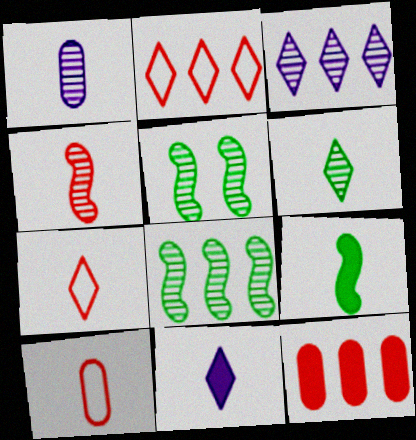[[1, 4, 6], 
[1, 7, 9], 
[6, 7, 11]]